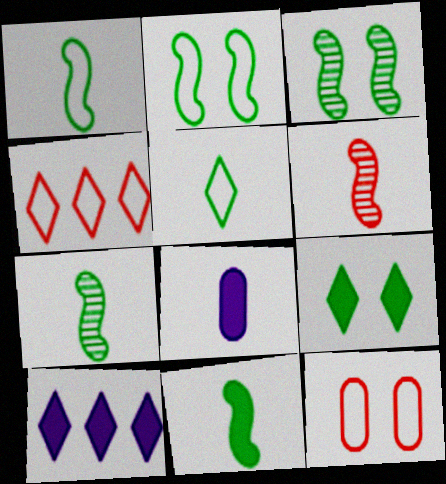[[1, 7, 11], 
[3, 4, 8], 
[5, 6, 8], 
[7, 10, 12]]